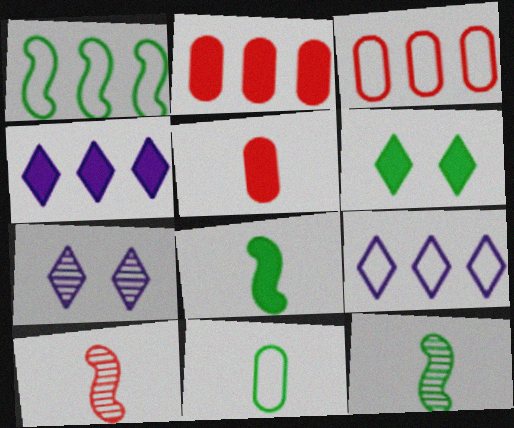[[1, 3, 9], 
[1, 5, 7], 
[3, 7, 8]]